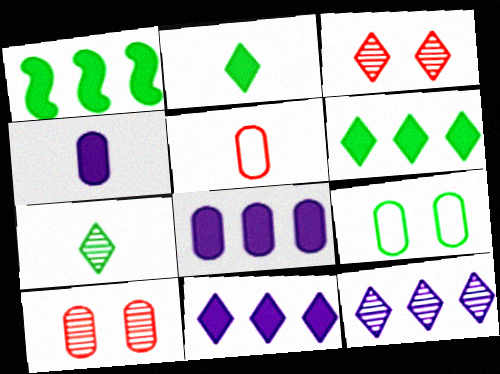[[1, 7, 9], 
[3, 7, 12]]